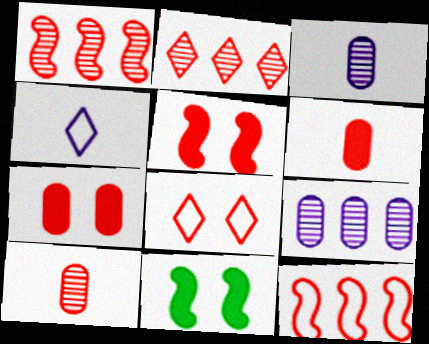[[1, 6, 8]]